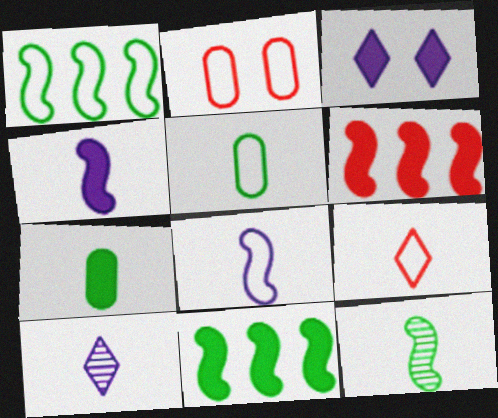[[2, 10, 11], 
[3, 6, 7], 
[5, 8, 9]]